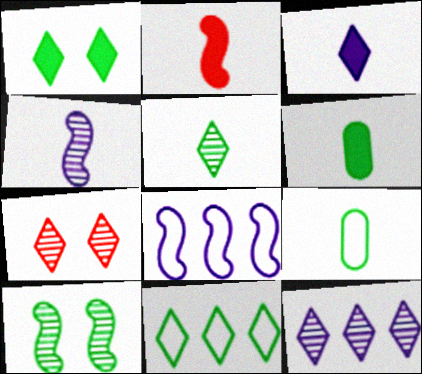[[1, 5, 11], 
[2, 3, 6], 
[2, 8, 10], 
[3, 7, 11], 
[5, 7, 12], 
[6, 7, 8], 
[6, 10, 11]]